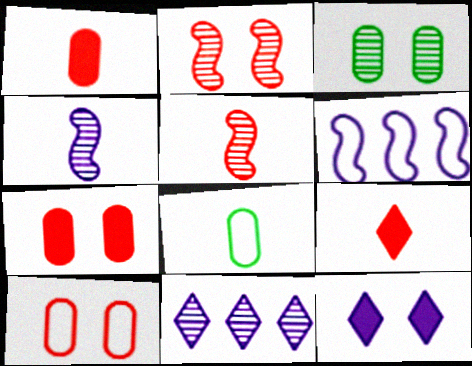[[3, 5, 11], 
[3, 6, 9], 
[4, 8, 9]]